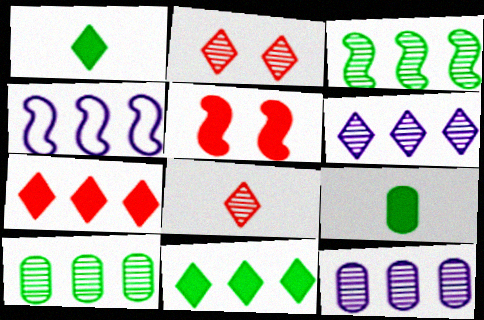[[2, 4, 9], 
[4, 7, 10]]